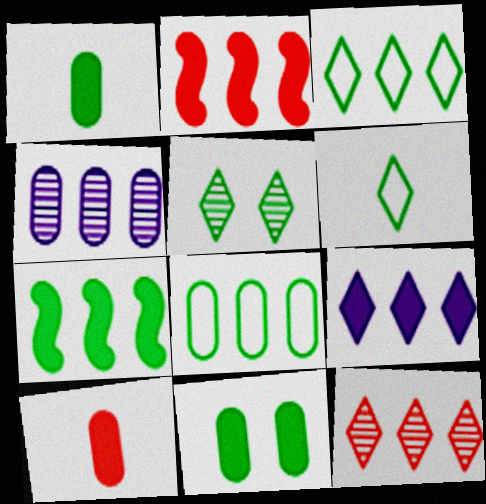[[2, 3, 4], 
[3, 9, 12]]